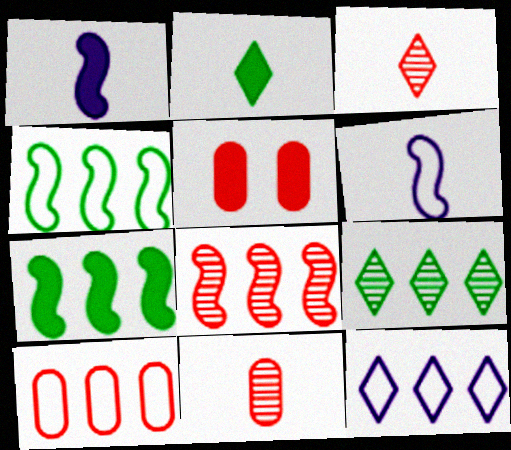[[2, 6, 11], 
[4, 10, 12], 
[5, 6, 9], 
[5, 10, 11]]